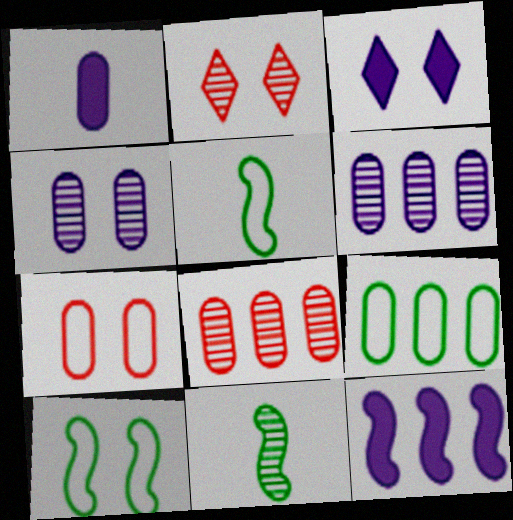[[1, 3, 12], 
[2, 6, 11], 
[3, 5, 8]]